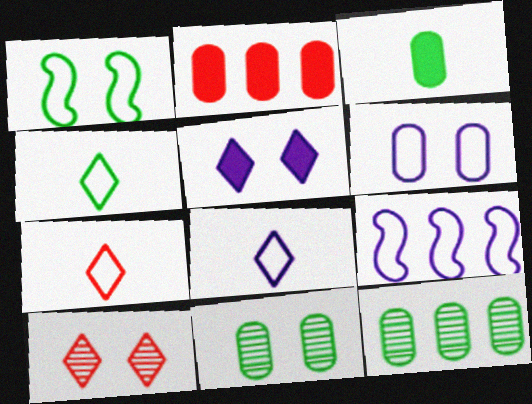[[3, 9, 10], 
[4, 7, 8], 
[6, 8, 9]]